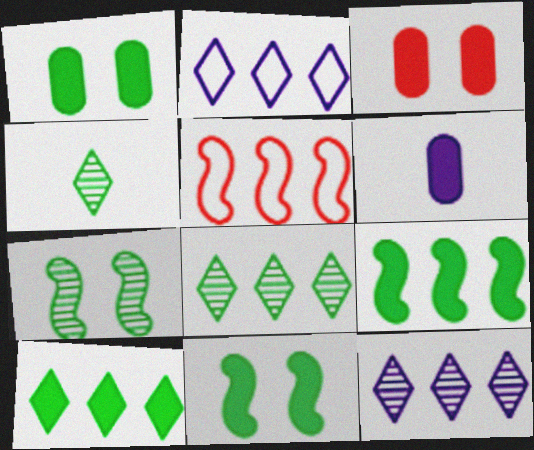[]